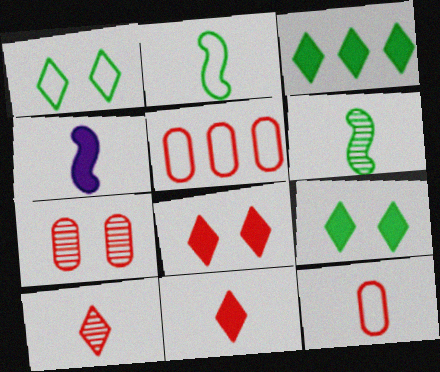[]